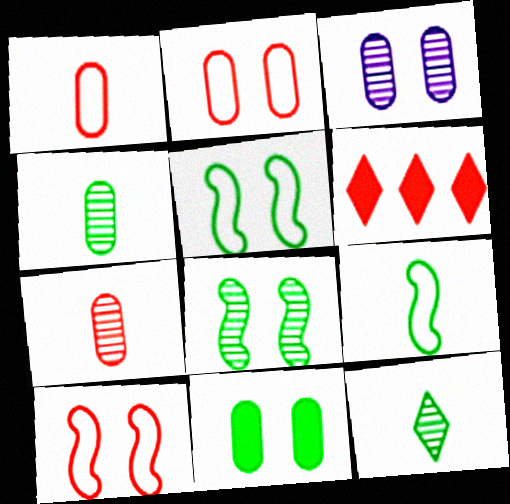[[2, 3, 11], 
[3, 6, 9], 
[6, 7, 10]]